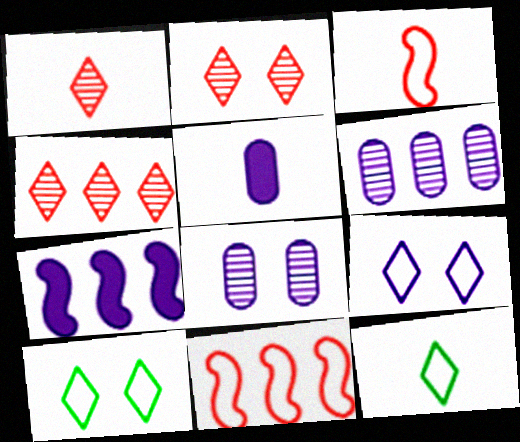[[1, 2, 4]]